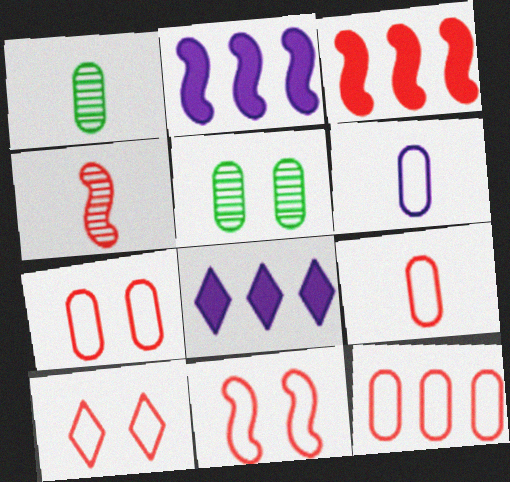[[1, 2, 10], 
[1, 8, 11], 
[3, 4, 11], 
[7, 9, 12], 
[7, 10, 11]]